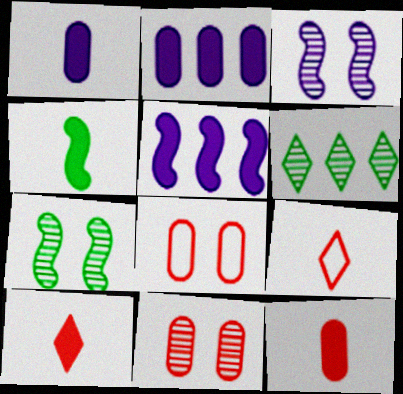[[1, 4, 10], 
[2, 7, 9]]